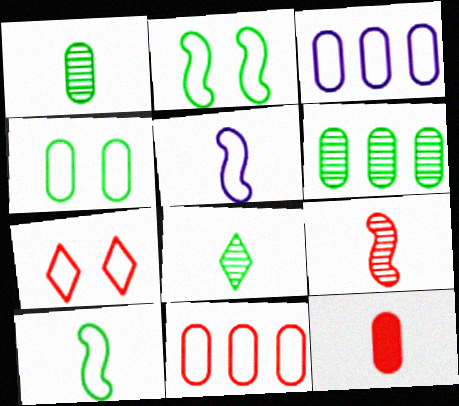[[3, 7, 10], 
[5, 8, 12]]